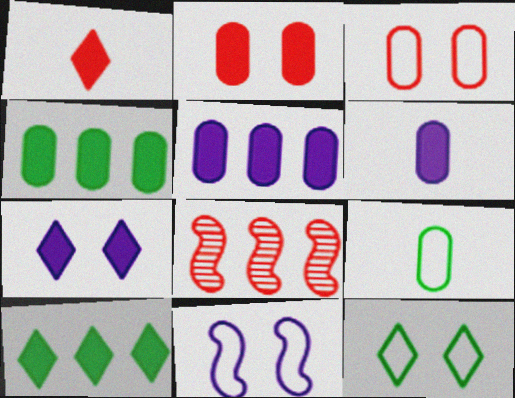[[1, 3, 8], 
[1, 7, 10], 
[2, 4, 6], 
[3, 11, 12], 
[6, 8, 12], 
[7, 8, 9]]